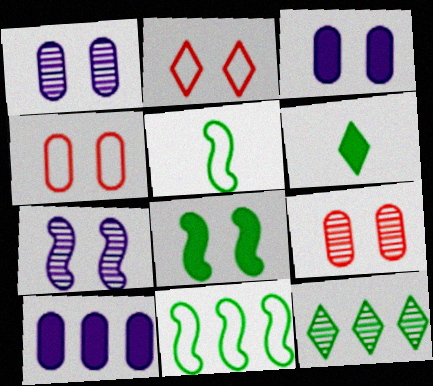[[1, 2, 8]]